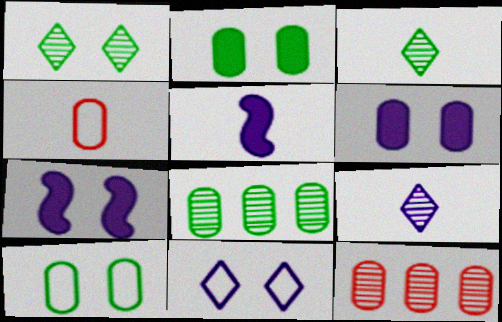[[3, 4, 5], 
[4, 6, 8]]